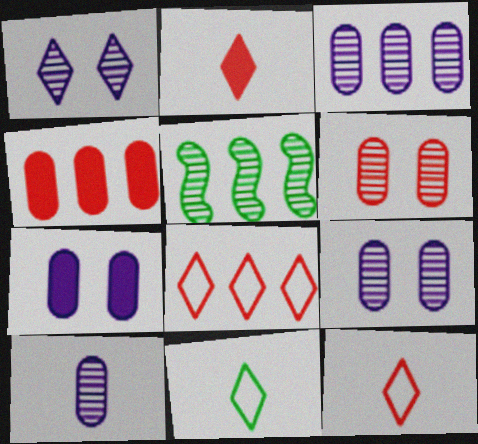[[3, 9, 10], 
[5, 7, 12]]